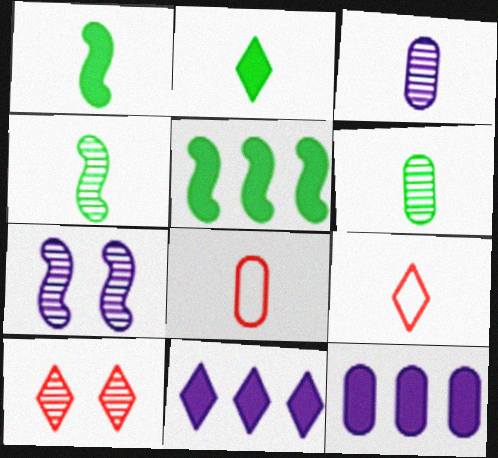[[1, 3, 9]]